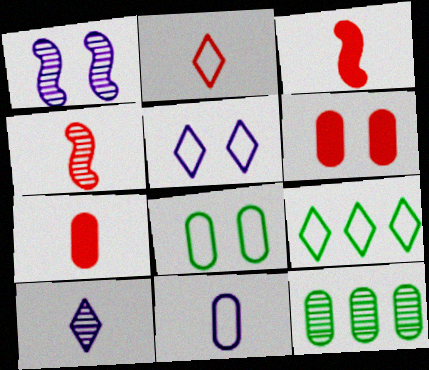[[1, 7, 9], 
[2, 4, 7], 
[2, 5, 9], 
[3, 5, 12], 
[6, 11, 12]]